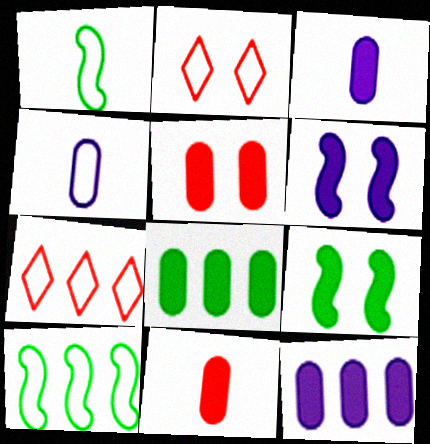[[2, 4, 10], 
[3, 5, 8]]